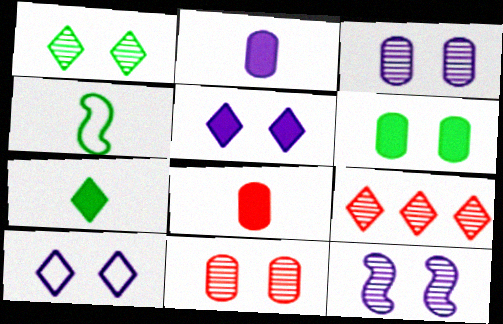[[1, 11, 12], 
[7, 9, 10]]